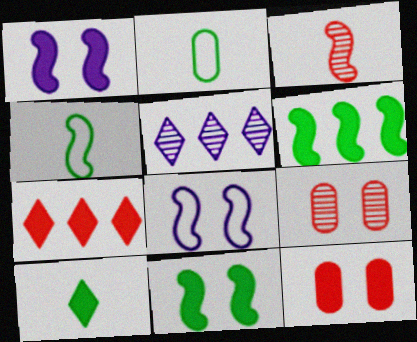[[3, 6, 8], 
[4, 5, 12]]